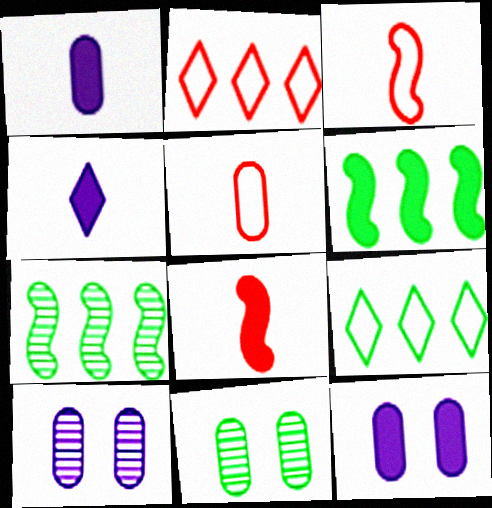[[8, 9, 10]]